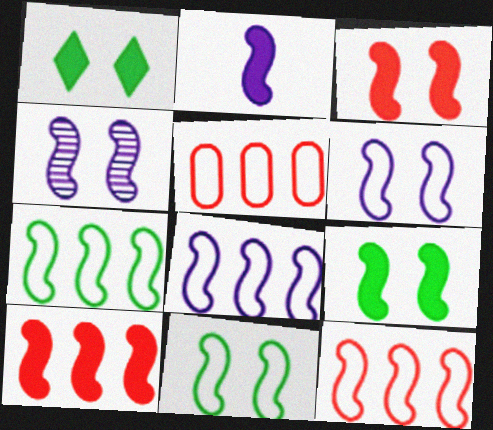[[2, 4, 8], 
[2, 9, 10], 
[3, 4, 11], 
[7, 8, 12]]